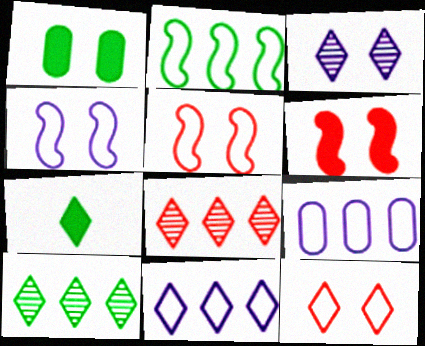[[1, 3, 5]]